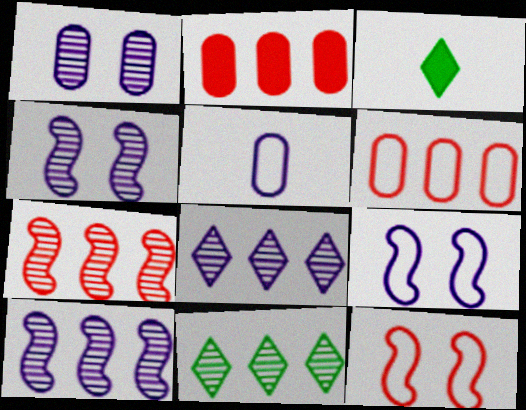[[3, 4, 6]]